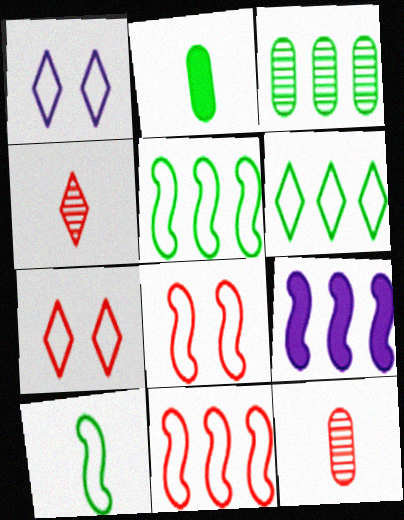[]